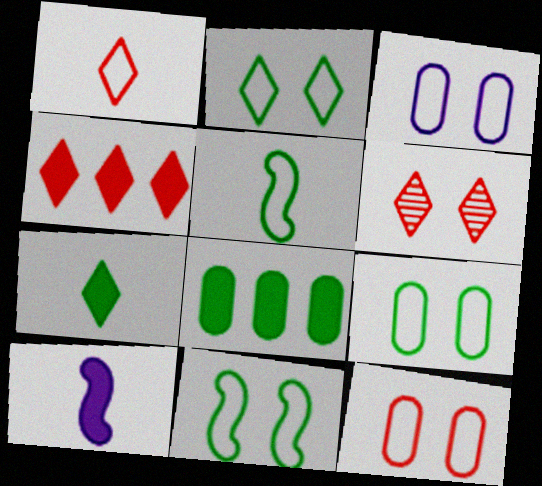[[1, 4, 6], 
[2, 9, 11], 
[3, 9, 12]]